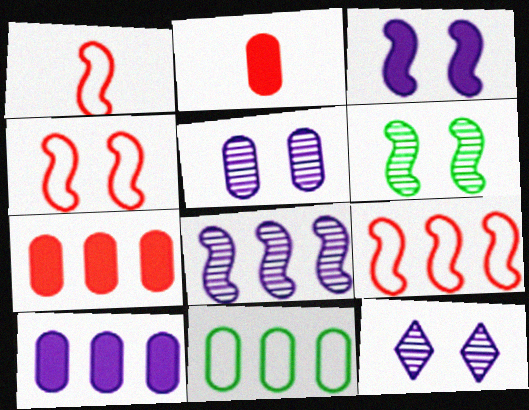[[1, 4, 9], 
[2, 5, 11], 
[3, 4, 6]]